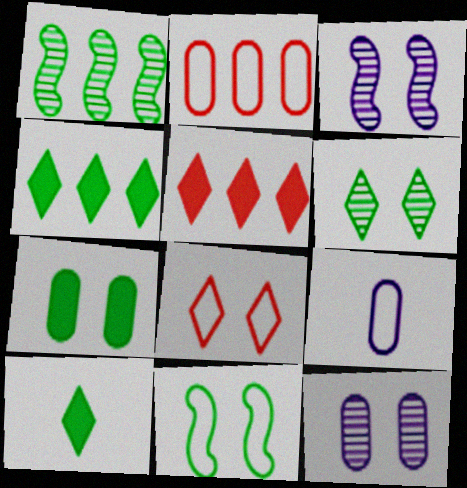[[2, 3, 10], 
[3, 7, 8], 
[6, 7, 11]]